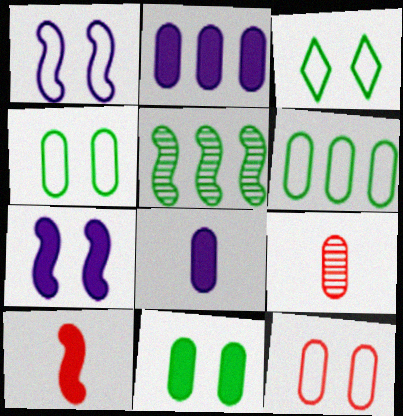[[1, 3, 12], 
[1, 5, 10], 
[2, 4, 9]]